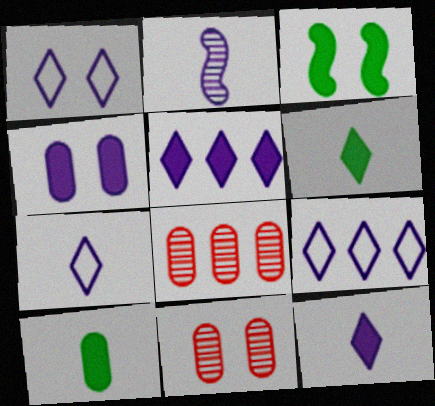[[1, 3, 11], 
[1, 7, 9], 
[2, 4, 9], 
[3, 7, 8]]